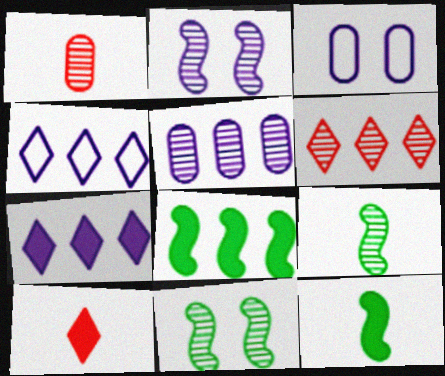[[3, 6, 12]]